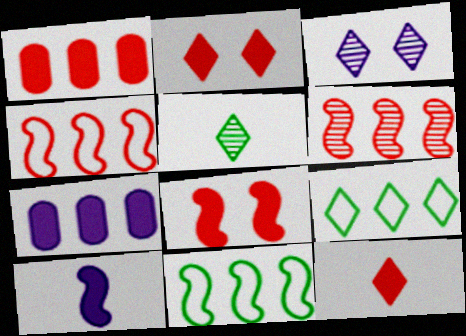[[1, 8, 12], 
[3, 9, 12], 
[6, 7, 9]]